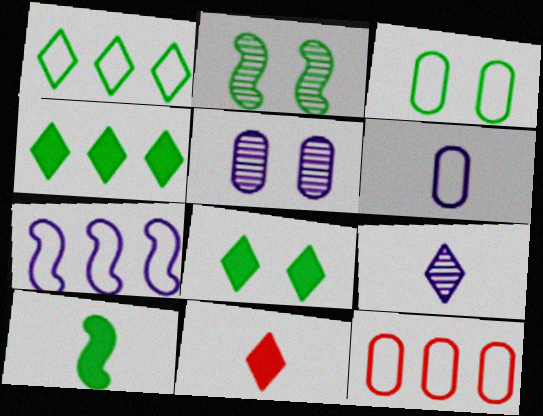[[1, 7, 12], 
[2, 3, 8], 
[3, 6, 12]]